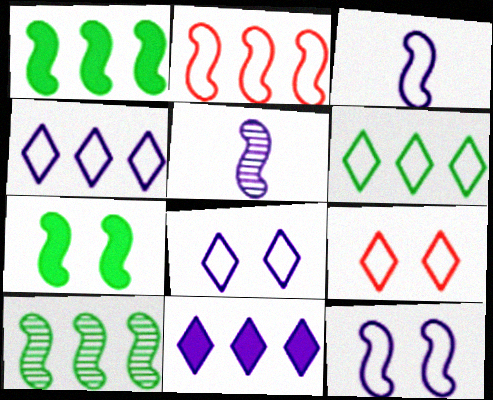[[2, 5, 7]]